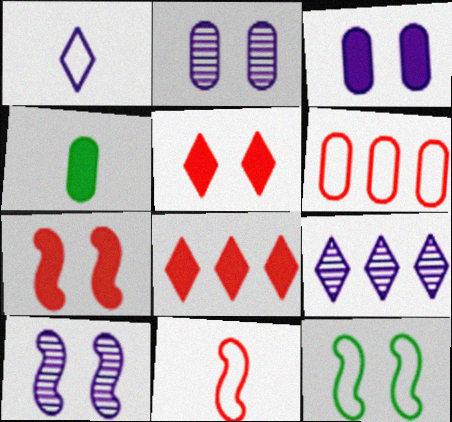[[1, 6, 12], 
[2, 4, 6], 
[2, 5, 12], 
[7, 10, 12]]